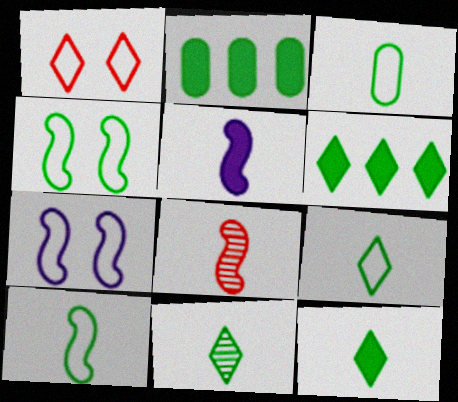[[2, 4, 11], 
[3, 9, 10], 
[5, 8, 10], 
[9, 11, 12]]